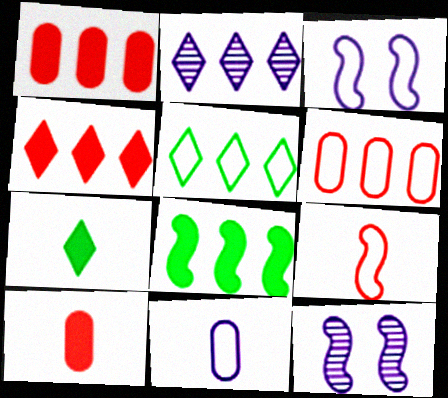[[2, 4, 5], 
[2, 6, 8], 
[5, 10, 12], 
[6, 7, 12], 
[8, 9, 12]]